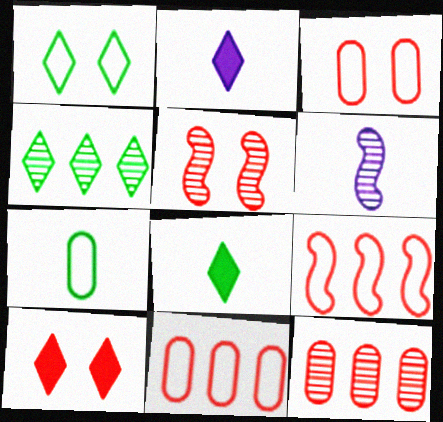[[1, 4, 8], 
[3, 5, 10]]